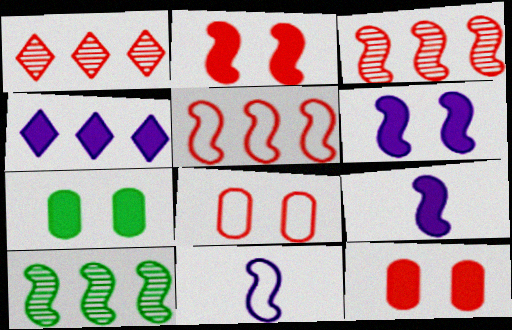[[1, 7, 11], 
[2, 10, 11]]